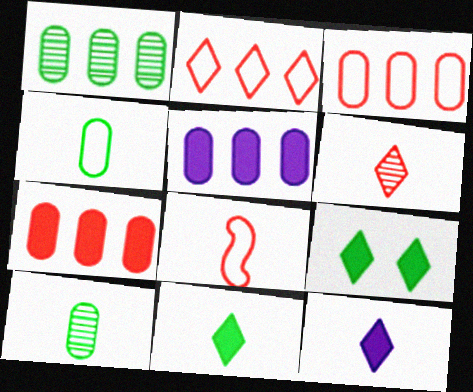[[1, 3, 5], 
[8, 10, 12]]